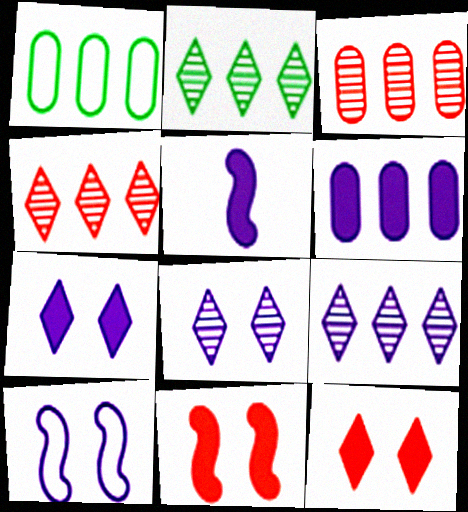[[1, 3, 6], 
[2, 4, 9], 
[5, 6, 7]]